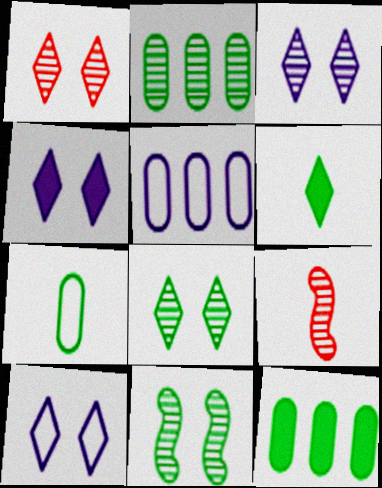[[1, 3, 8], 
[2, 3, 9], 
[3, 4, 10], 
[9, 10, 12]]